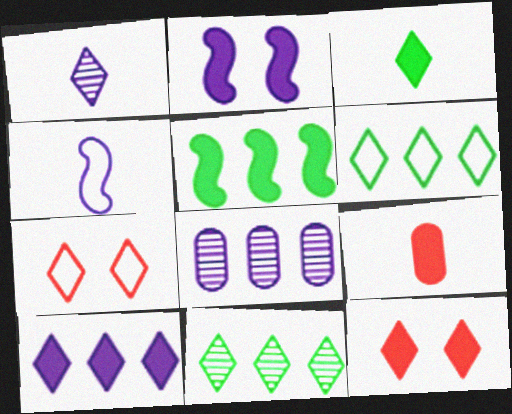[[1, 6, 12], 
[3, 10, 12]]